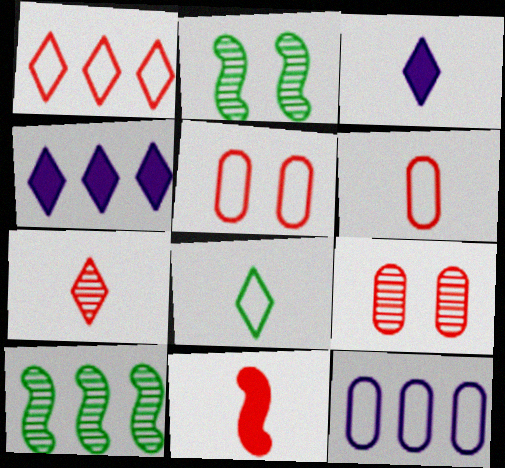[[1, 9, 11], 
[2, 4, 6], 
[3, 5, 10], 
[3, 7, 8], 
[6, 7, 11]]